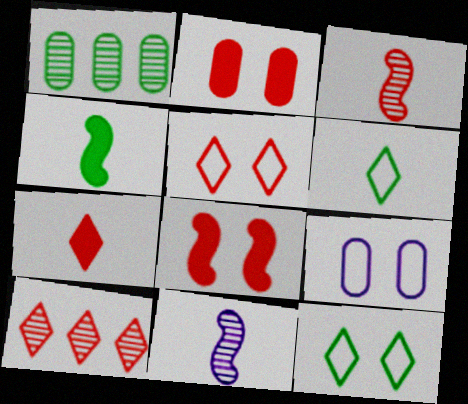[[1, 4, 12], 
[4, 9, 10], 
[5, 7, 10]]